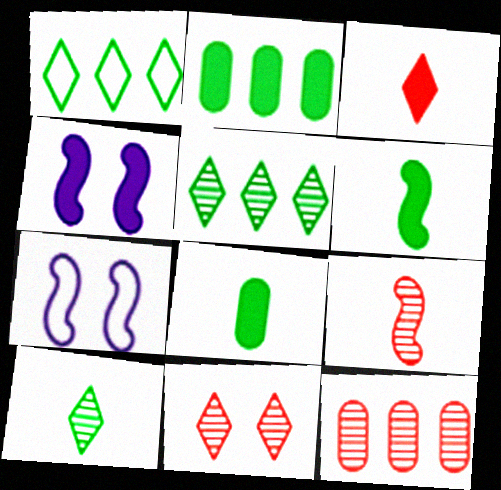[[2, 3, 4], 
[9, 11, 12]]